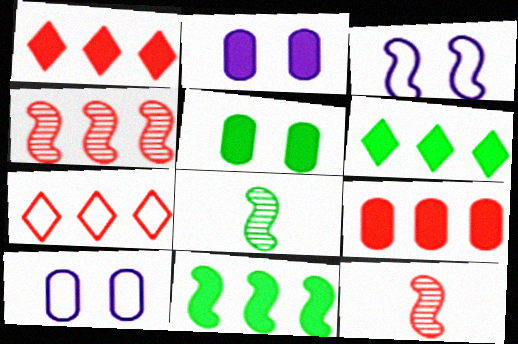[[1, 8, 10], 
[2, 7, 8], 
[3, 11, 12], 
[4, 7, 9], 
[6, 10, 12]]